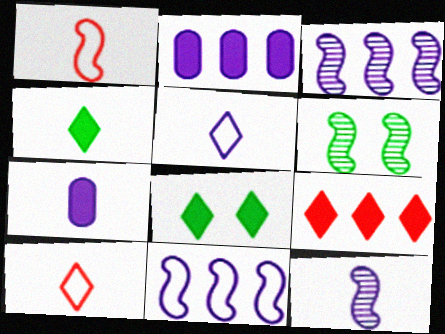[[2, 6, 10], 
[5, 7, 12]]